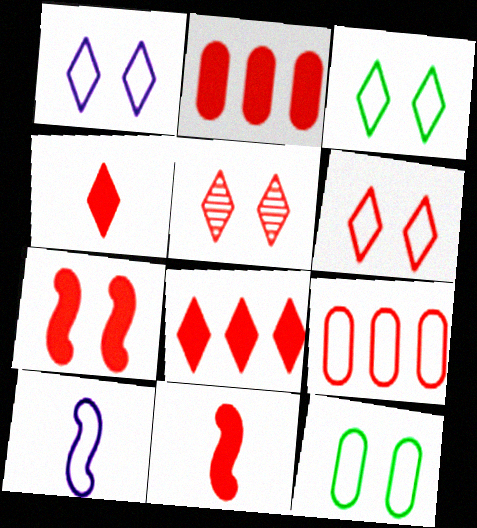[[1, 3, 6], 
[2, 4, 7], 
[3, 9, 10], 
[5, 9, 11]]